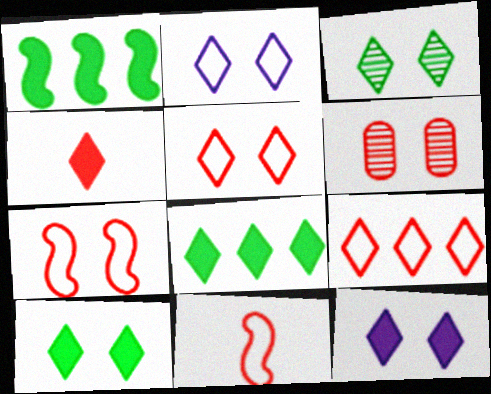[[3, 5, 12], 
[4, 8, 12]]